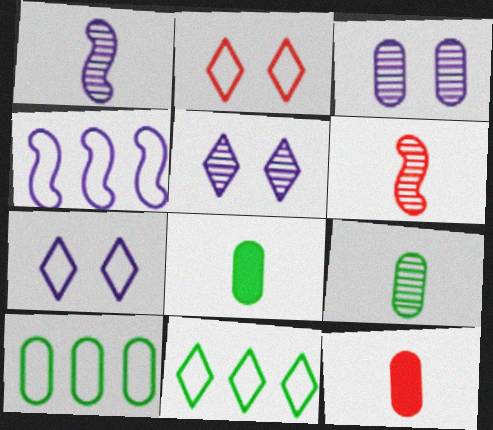[[3, 10, 12]]